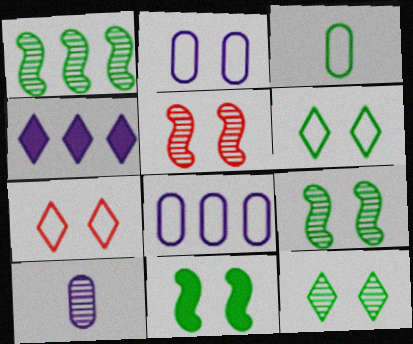[[3, 4, 5]]